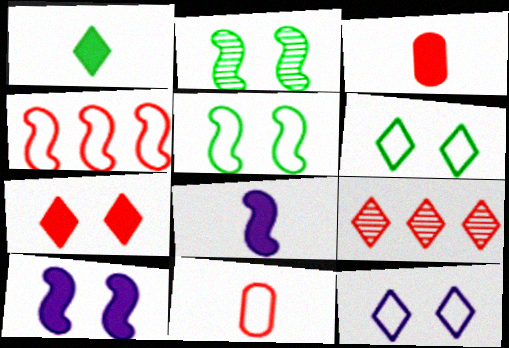[[1, 3, 8], 
[1, 9, 12], 
[2, 4, 8]]